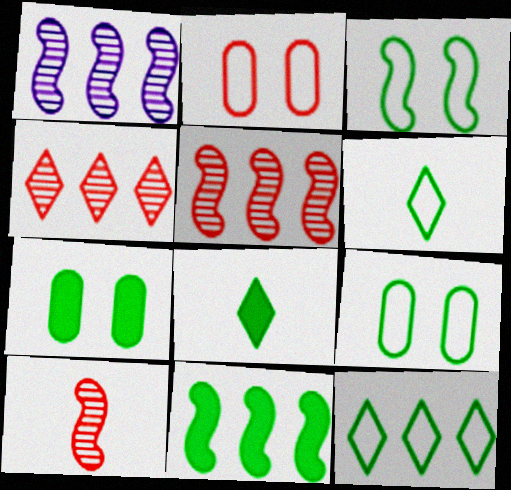[[1, 2, 8], 
[7, 8, 11]]